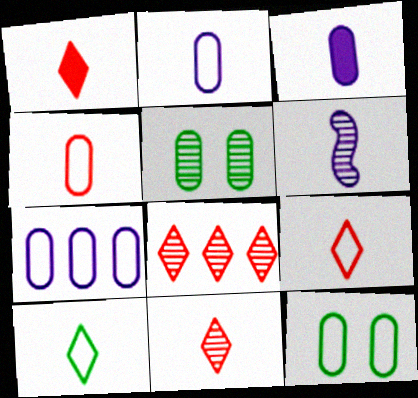[[1, 9, 11], 
[4, 7, 12], 
[5, 6, 8]]